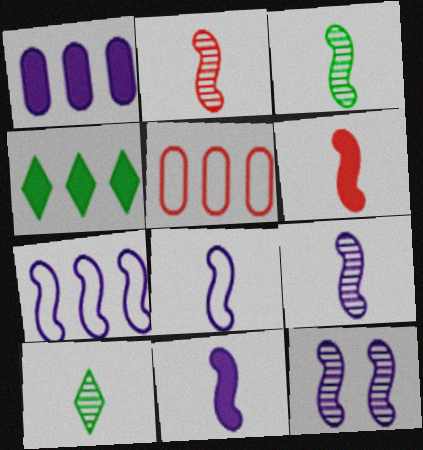[[2, 3, 9], 
[3, 6, 8], 
[7, 11, 12], 
[8, 9, 11]]